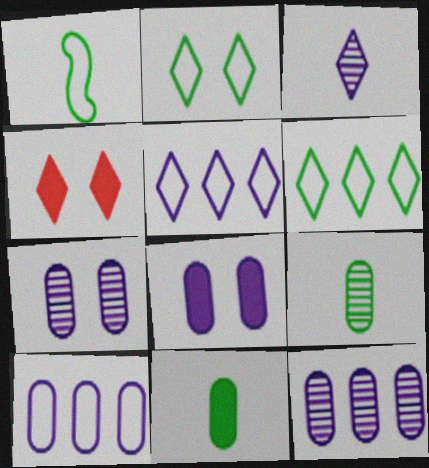[[1, 4, 12], 
[3, 4, 6]]